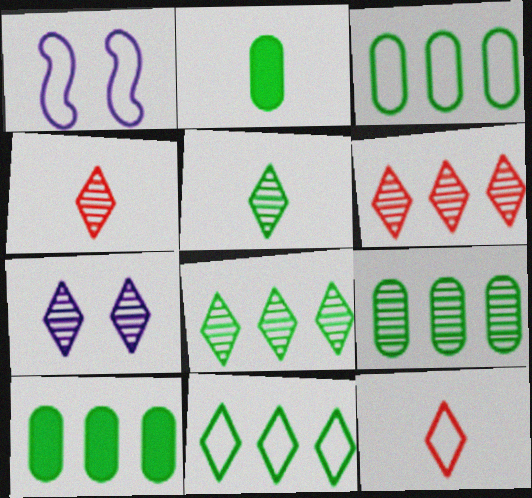[[1, 2, 6], 
[1, 3, 12], 
[1, 4, 10], 
[3, 9, 10], 
[4, 7, 8], 
[5, 6, 7]]